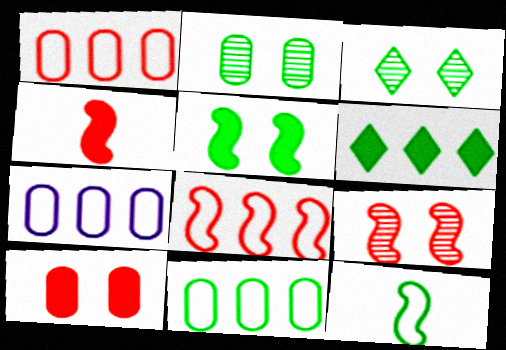[[1, 7, 11], 
[2, 6, 12], 
[3, 4, 7], 
[4, 8, 9]]